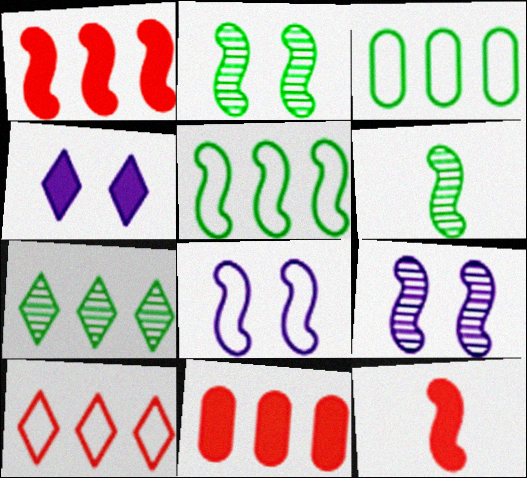[[1, 6, 8], 
[5, 9, 12]]